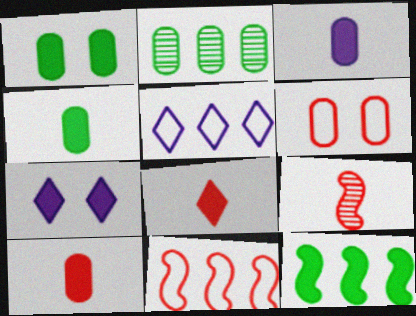[[1, 5, 9], 
[2, 3, 6], 
[3, 4, 10], 
[7, 10, 12]]